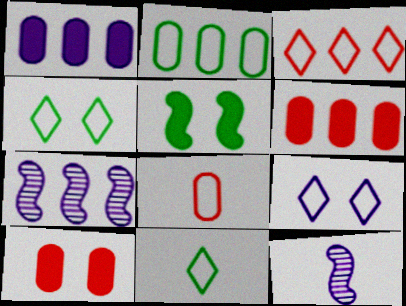[[1, 9, 12], 
[3, 9, 11], 
[4, 6, 12], 
[7, 10, 11]]